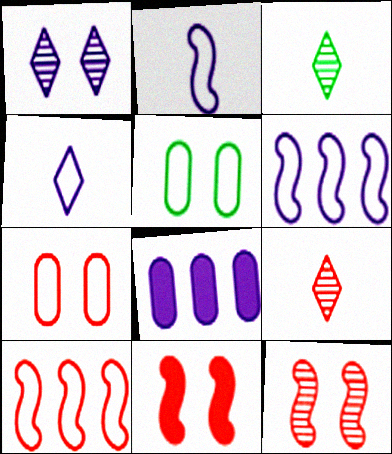[[1, 2, 8], 
[1, 5, 11], 
[4, 5, 10]]